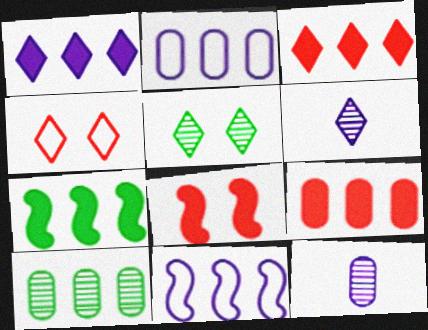[[1, 7, 9], 
[2, 9, 10], 
[3, 10, 11], 
[4, 7, 12]]